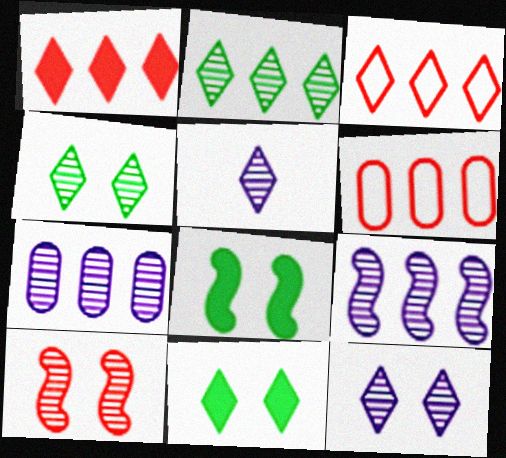[[3, 5, 11], 
[5, 6, 8]]